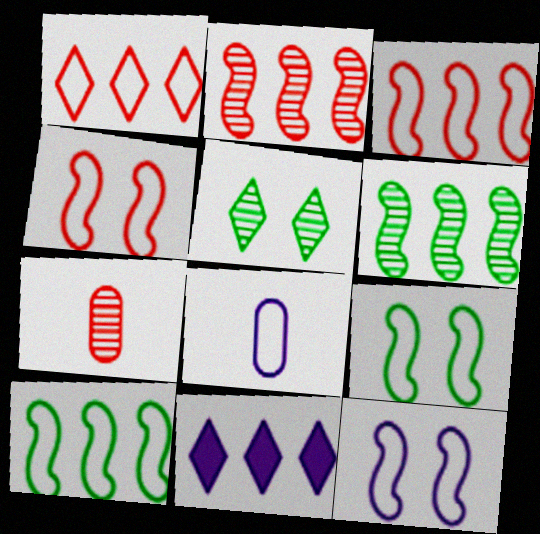[[1, 8, 9], 
[4, 9, 12], 
[7, 9, 11]]